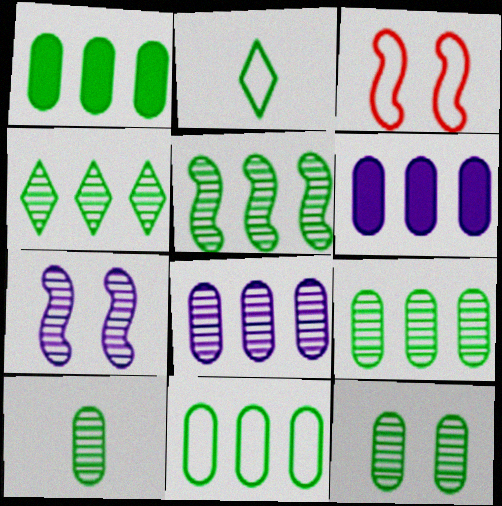[[1, 9, 11], 
[4, 5, 9], 
[9, 10, 12]]